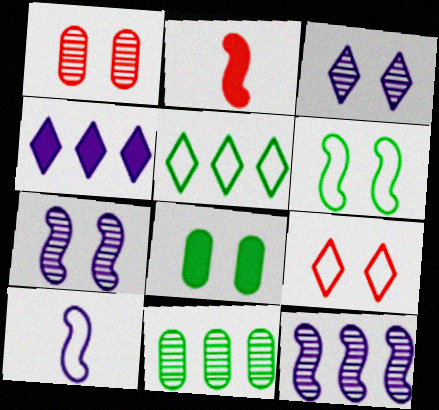[[2, 4, 8], 
[2, 6, 12], 
[7, 8, 9]]